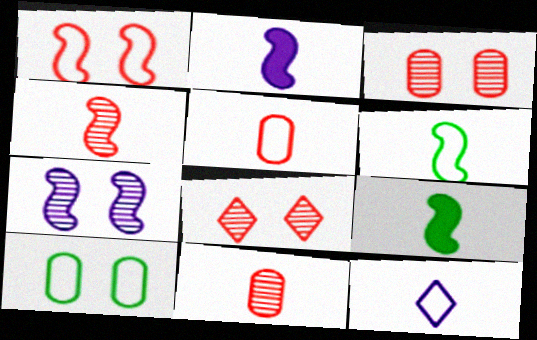[[2, 4, 6], 
[5, 6, 12], 
[9, 11, 12]]